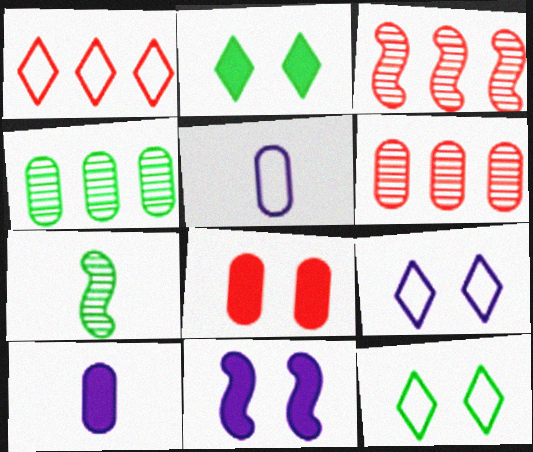[[2, 3, 5], 
[2, 8, 11], 
[3, 10, 12], 
[4, 5, 8]]